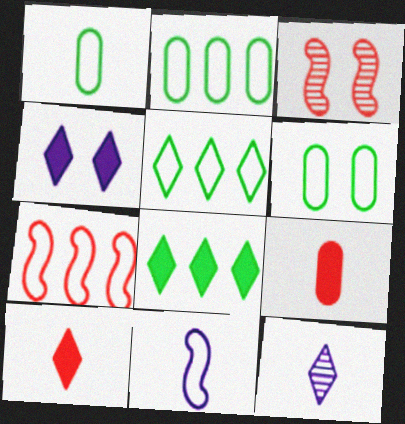[[1, 2, 6], 
[3, 4, 6], 
[4, 8, 10]]